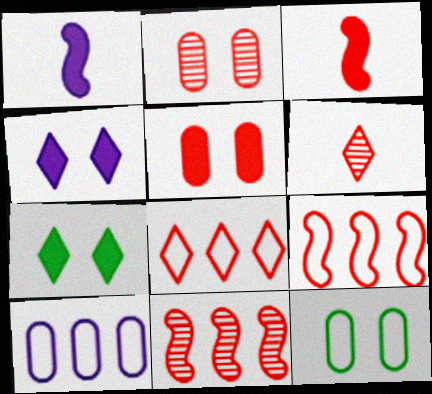[[2, 3, 8], 
[2, 6, 11], 
[5, 6, 9]]